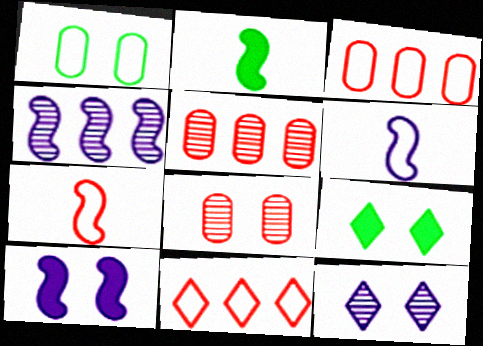[[1, 6, 11], 
[2, 3, 12], 
[4, 6, 10], 
[5, 6, 9]]